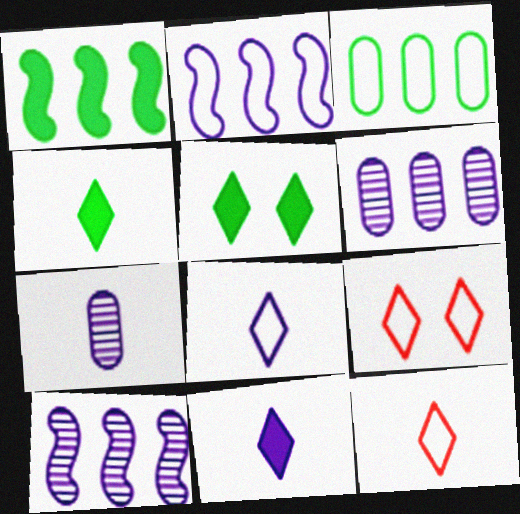[[1, 7, 9]]